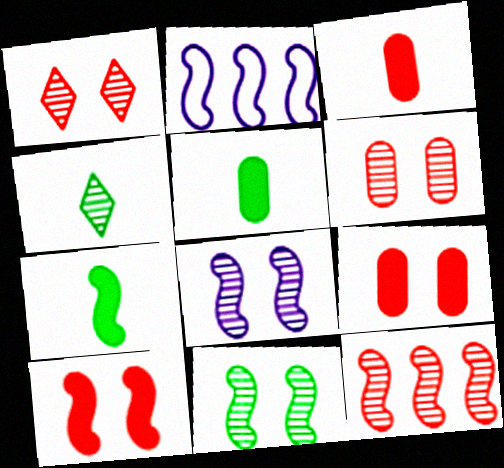[[1, 2, 5], 
[2, 4, 9]]